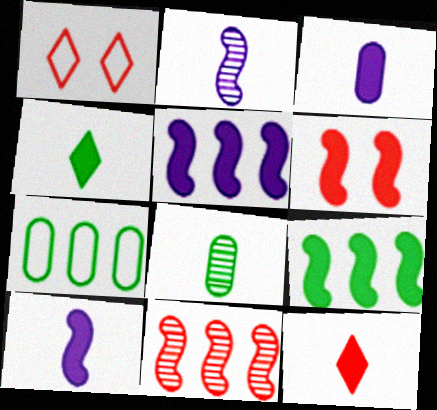[[1, 5, 8], 
[6, 9, 10]]